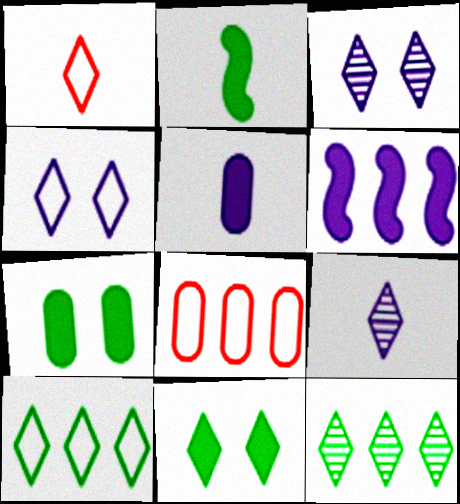[[1, 4, 10], 
[2, 3, 8], 
[6, 8, 12]]